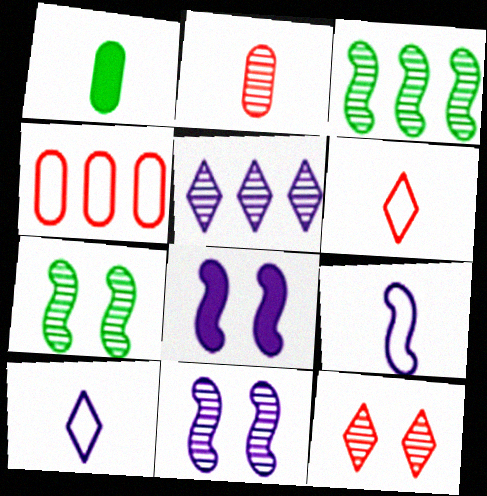[[2, 5, 7]]